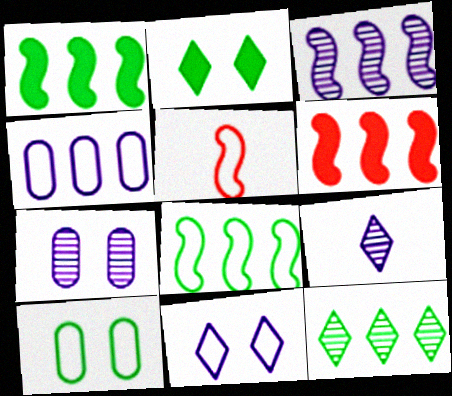[[3, 6, 8], 
[3, 7, 9], 
[4, 6, 12], 
[6, 9, 10]]